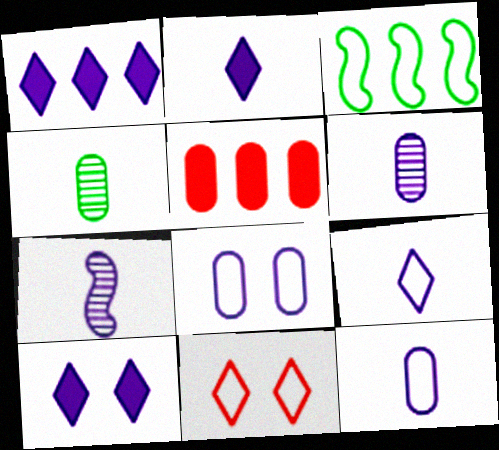[[1, 2, 10], 
[1, 7, 8], 
[2, 7, 12], 
[3, 11, 12], 
[4, 5, 8]]